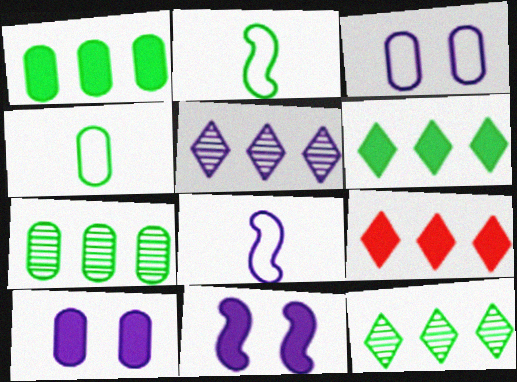[[5, 8, 10]]